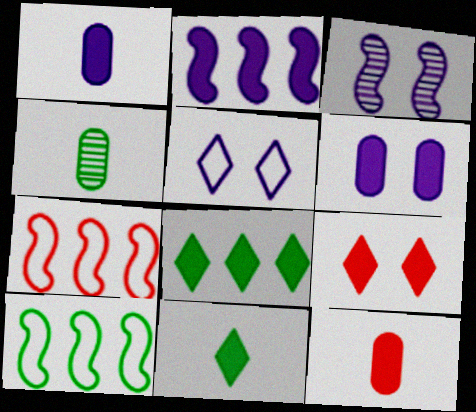[[3, 5, 6]]